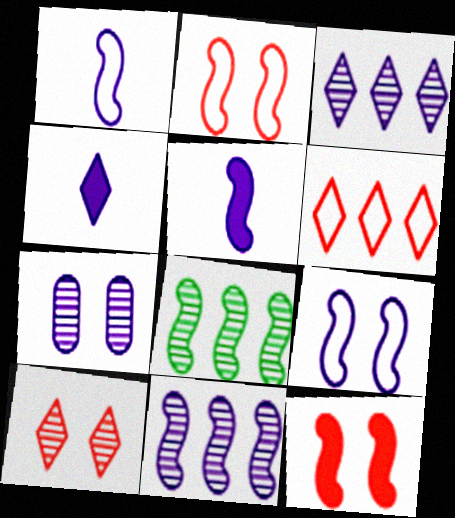[[1, 8, 12], 
[2, 5, 8], 
[5, 9, 11]]